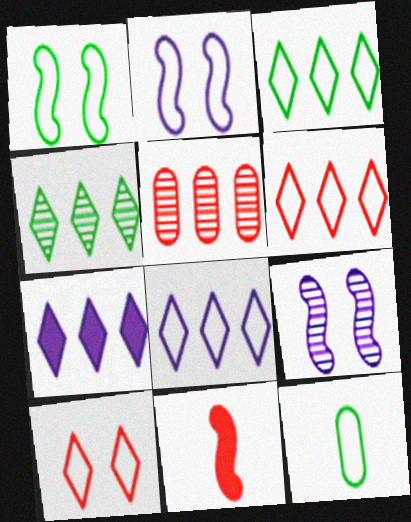[[1, 3, 12], 
[2, 6, 12], 
[3, 6, 8], 
[4, 6, 7], 
[5, 10, 11]]